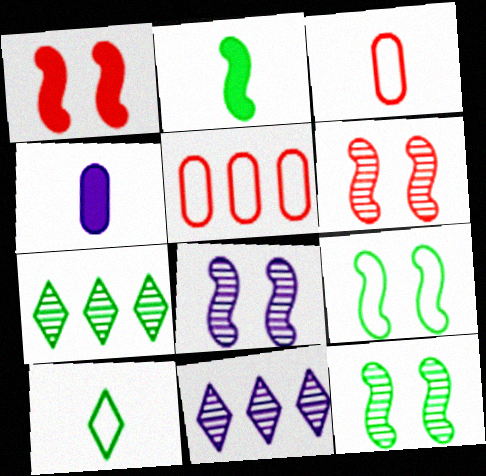[[1, 8, 9], 
[6, 8, 12]]